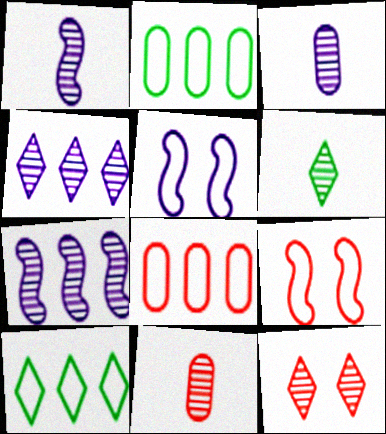[[1, 6, 11], 
[4, 6, 12]]